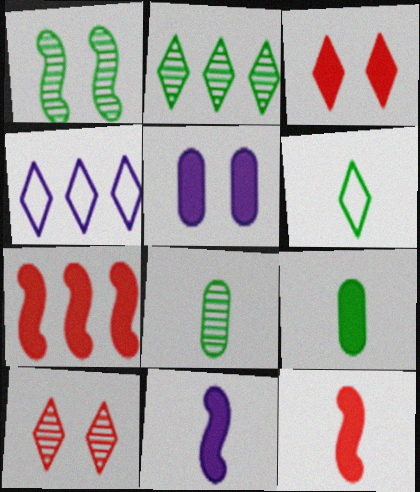[[1, 2, 8]]